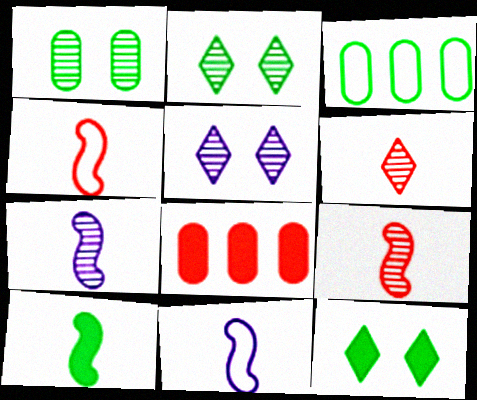[[2, 3, 10], 
[2, 8, 11], 
[4, 7, 10], 
[9, 10, 11]]